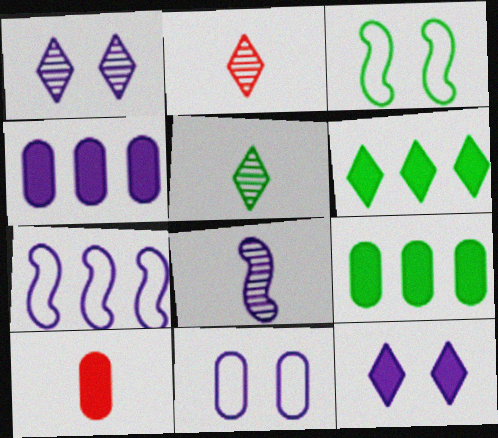[[2, 3, 4], 
[3, 5, 9]]